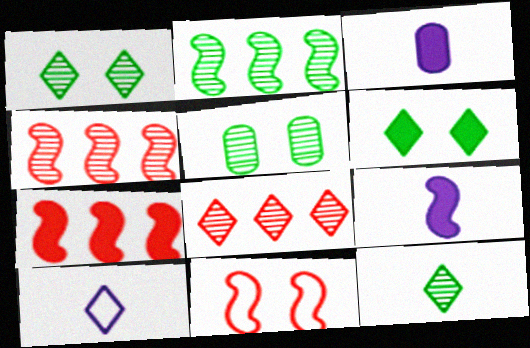[[2, 5, 12], 
[2, 9, 11], 
[3, 6, 7], 
[5, 7, 10], 
[6, 8, 10]]